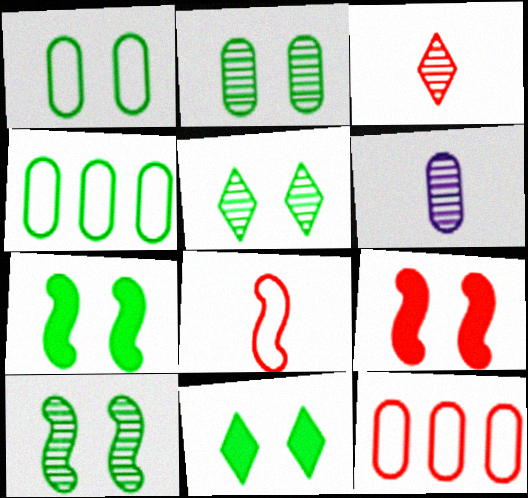[[1, 5, 7], 
[1, 10, 11], 
[2, 5, 10], 
[3, 9, 12]]